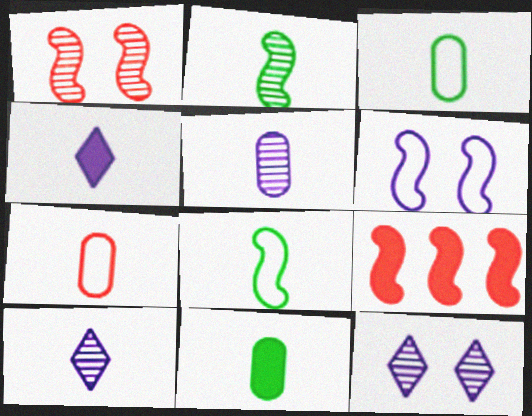[[2, 4, 7], 
[2, 6, 9], 
[3, 9, 12], 
[5, 7, 11]]